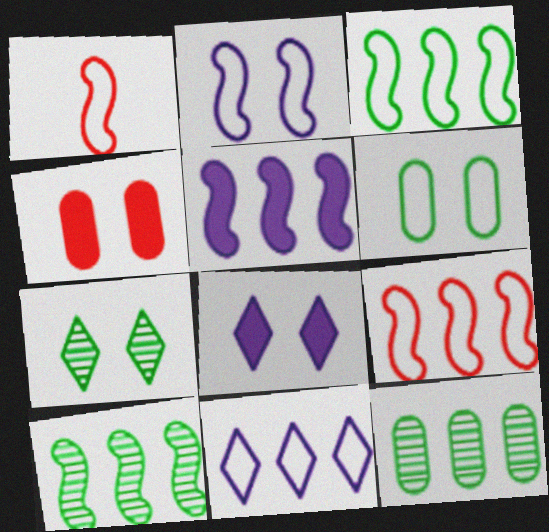[[1, 2, 3], 
[1, 6, 11], 
[1, 8, 12], 
[2, 4, 7], 
[5, 9, 10]]